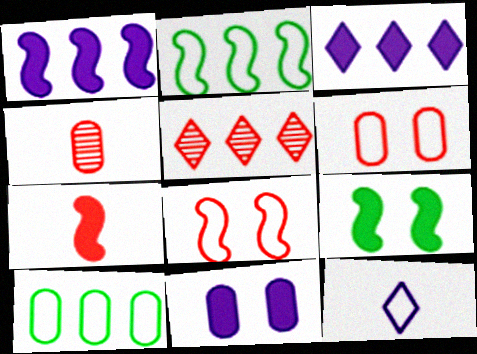[[1, 5, 10], 
[1, 7, 9], 
[2, 6, 12], 
[4, 10, 11], 
[5, 6, 7], 
[8, 10, 12]]